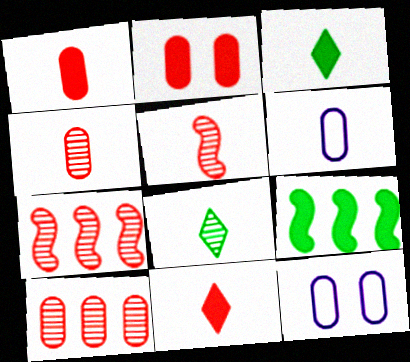[[3, 5, 6], 
[3, 7, 12]]